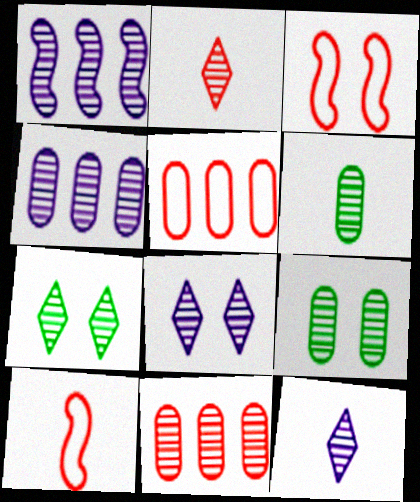[[1, 2, 9]]